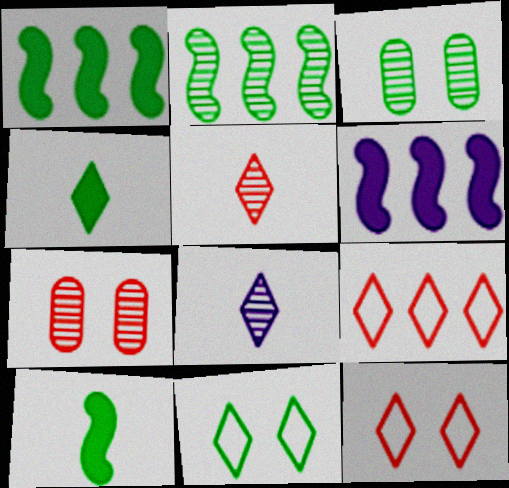[[2, 7, 8]]